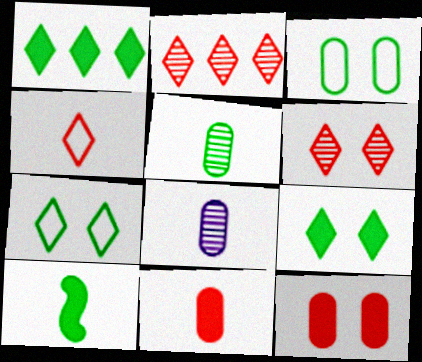[[4, 8, 10]]